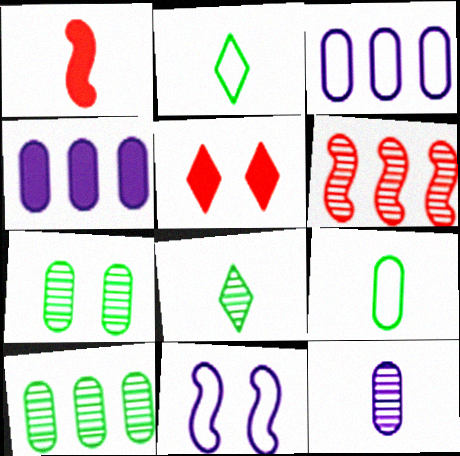[[1, 2, 12], 
[5, 7, 11]]